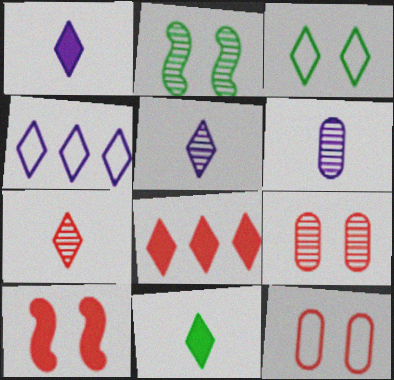[[3, 5, 8]]